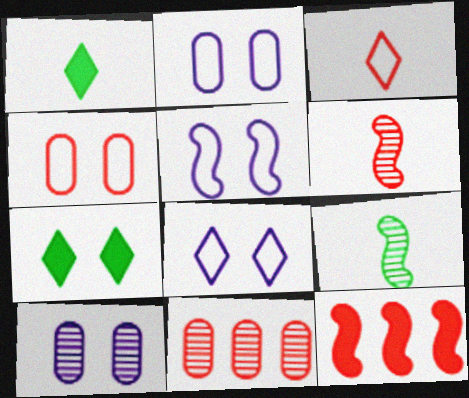[[1, 5, 11], 
[2, 5, 8], 
[5, 9, 12]]